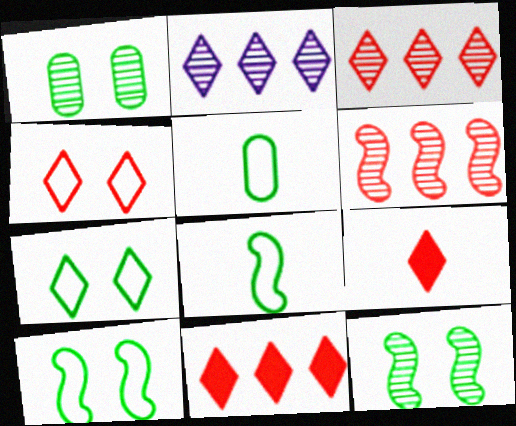[[2, 7, 9], 
[3, 4, 9]]